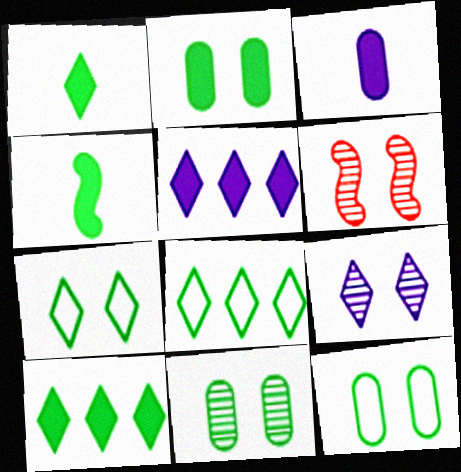[[2, 4, 10], 
[2, 11, 12], 
[3, 6, 8], 
[4, 8, 11], 
[6, 9, 11]]